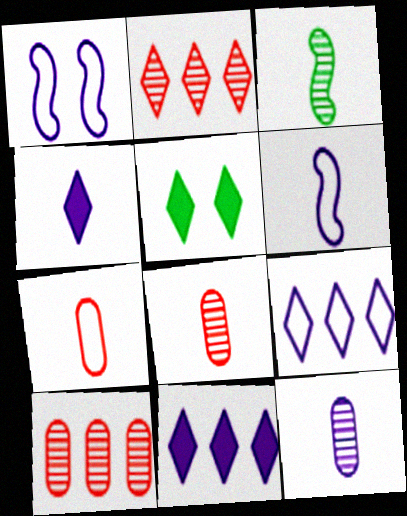[[1, 11, 12], 
[3, 4, 7], 
[4, 6, 12], 
[5, 6, 10]]